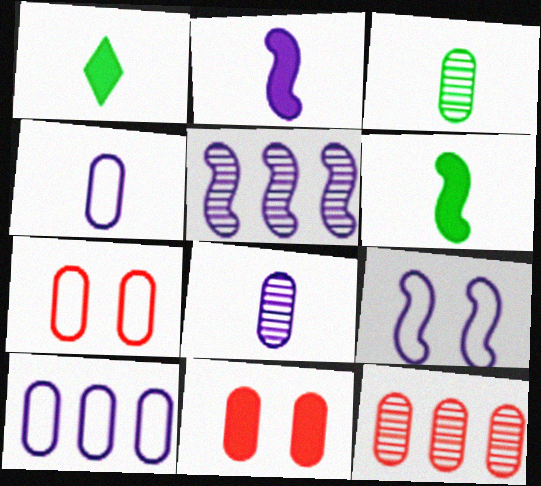[[1, 5, 7], 
[1, 9, 12], 
[2, 5, 9], 
[3, 10, 11]]